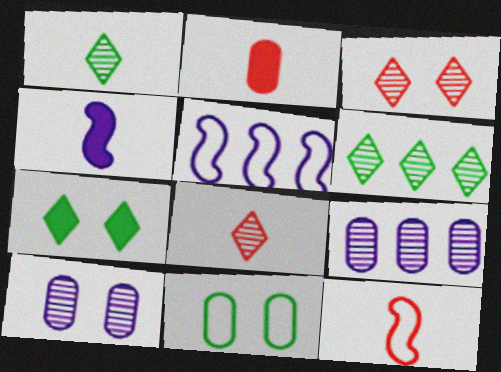[[2, 8, 12], 
[2, 9, 11], 
[7, 9, 12]]